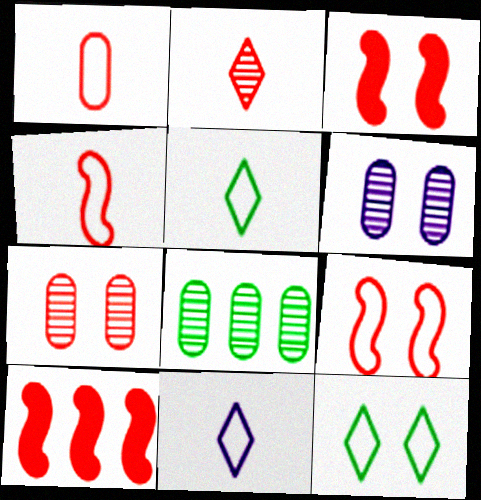[[3, 6, 12], 
[3, 8, 11], 
[5, 6, 10]]